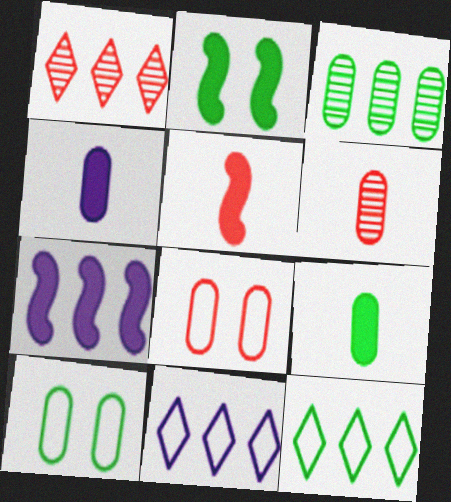[[1, 5, 8], 
[2, 5, 7], 
[2, 6, 11], 
[3, 4, 8], 
[3, 9, 10]]